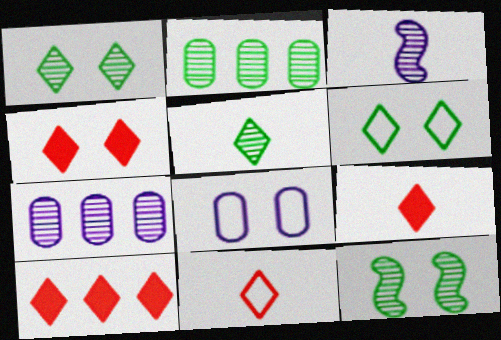[[2, 5, 12], 
[4, 8, 12], 
[4, 9, 10]]